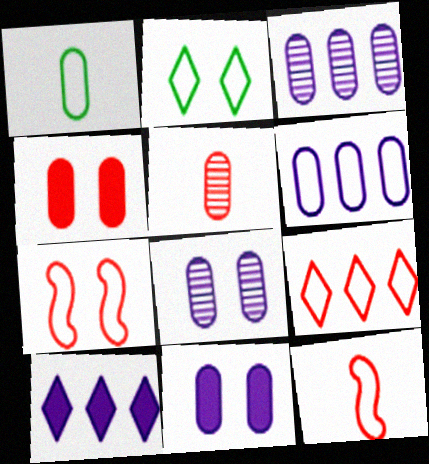[[1, 3, 4], 
[2, 6, 12]]